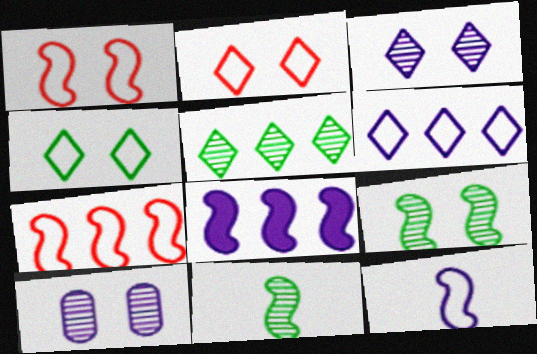[[1, 8, 11]]